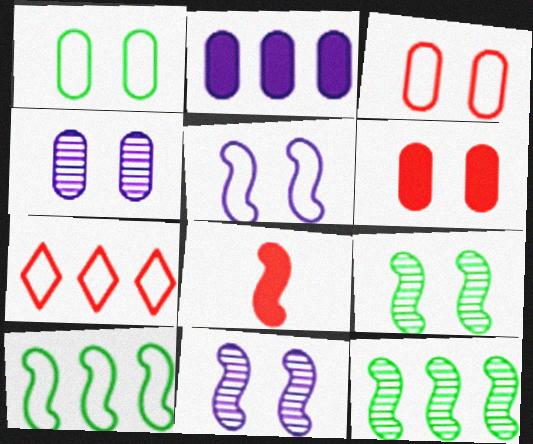[[1, 4, 6], 
[2, 7, 12], 
[5, 8, 12], 
[8, 10, 11]]